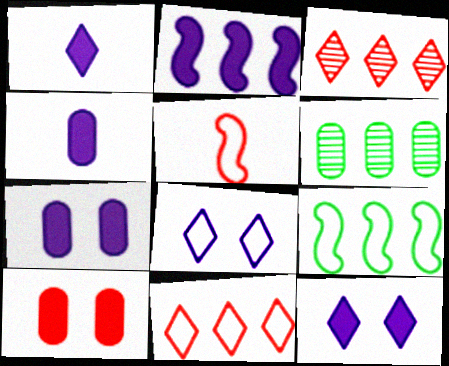[[1, 2, 7], 
[2, 4, 12], 
[2, 6, 11], 
[3, 5, 10], 
[5, 6, 12]]